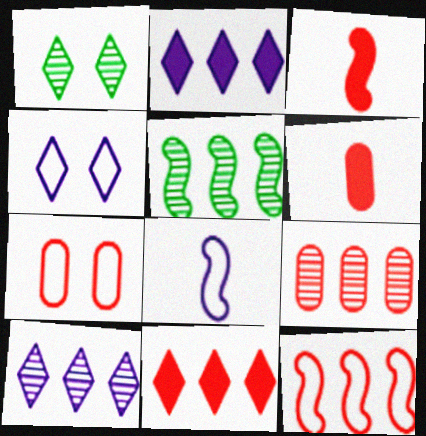[[4, 5, 6], 
[5, 9, 10], 
[6, 7, 9], 
[9, 11, 12]]